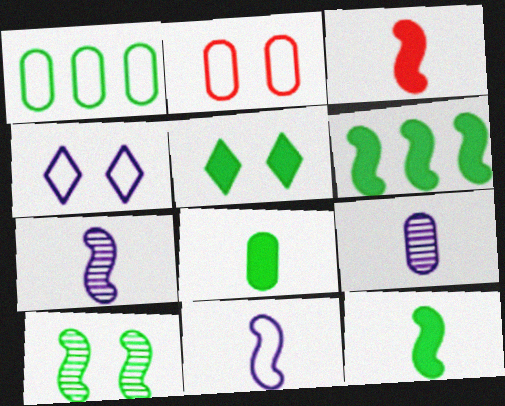[[5, 6, 8]]